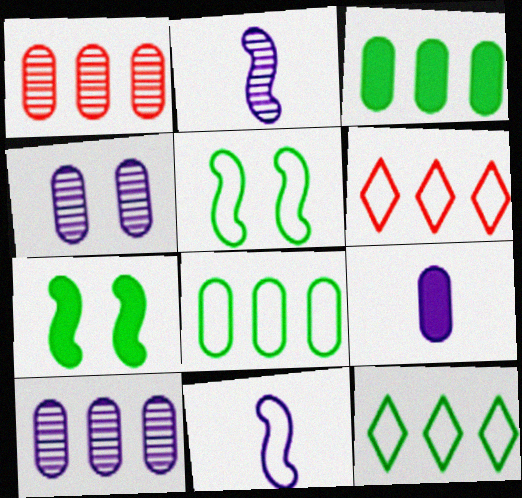[]